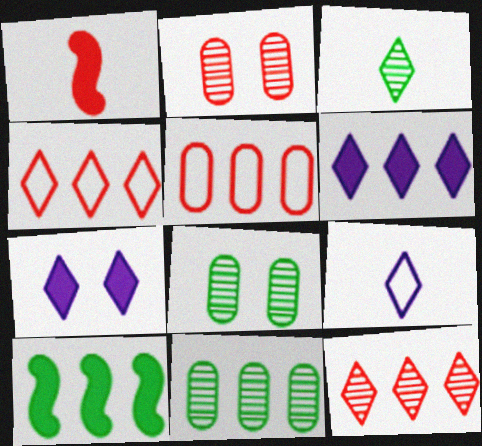[[1, 2, 4], 
[2, 9, 10], 
[3, 4, 7]]